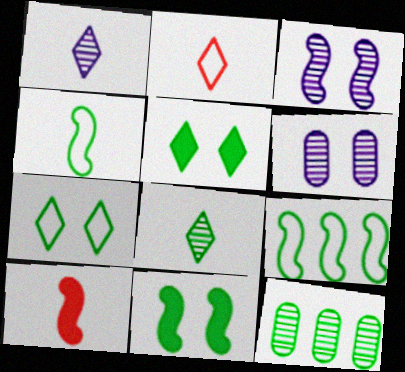[[3, 9, 10], 
[4, 5, 12]]